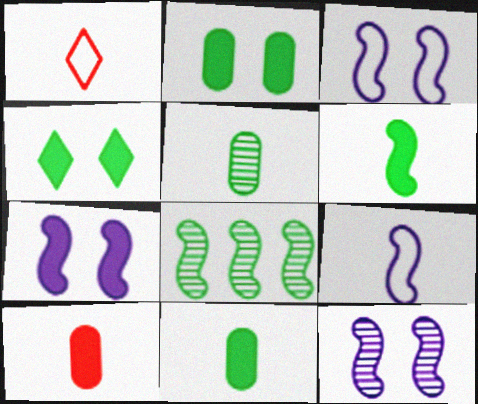[[3, 7, 12]]